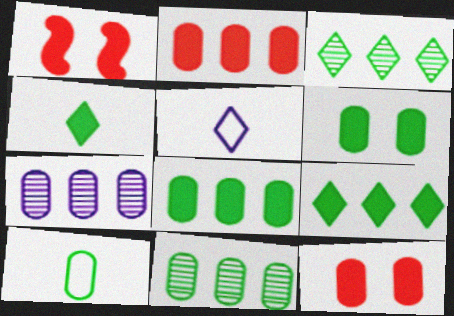[[1, 5, 11], 
[6, 10, 11], 
[7, 10, 12]]